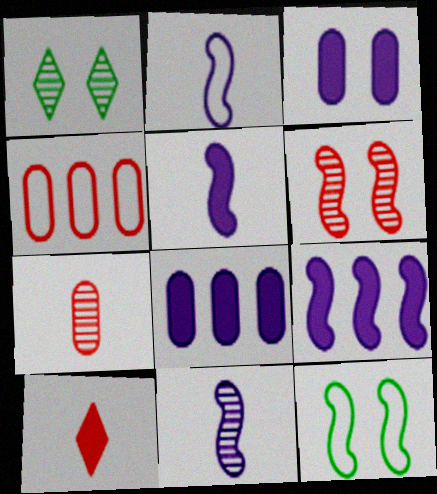[[1, 4, 5], 
[2, 5, 11], 
[4, 6, 10]]